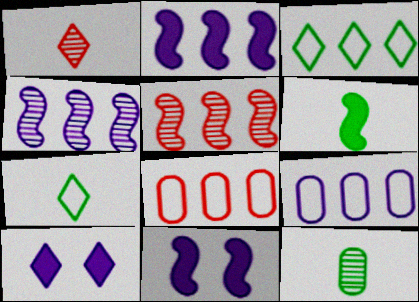[[1, 3, 10], 
[6, 7, 12]]